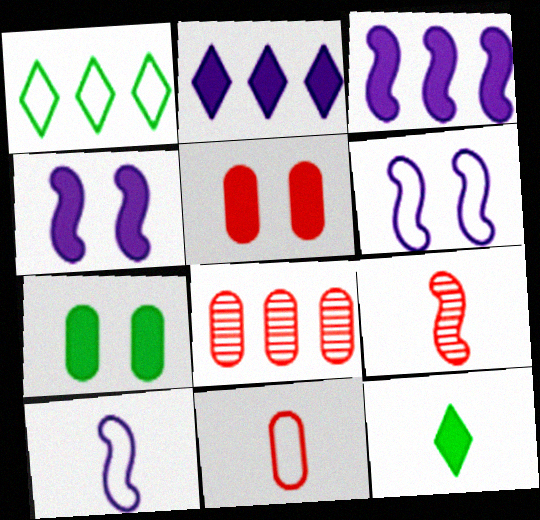[[1, 3, 8], 
[1, 6, 11], 
[3, 5, 12], 
[5, 8, 11], 
[6, 8, 12]]